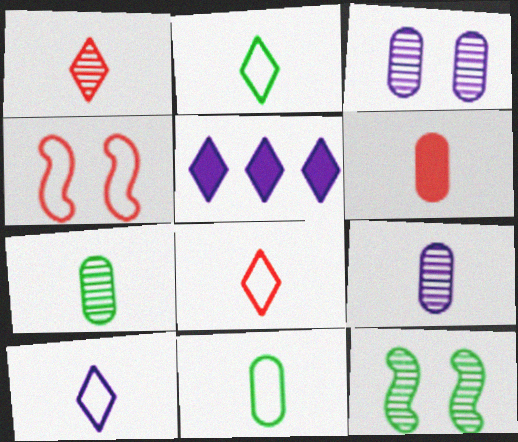[[2, 8, 10], 
[4, 5, 7], 
[6, 9, 11]]